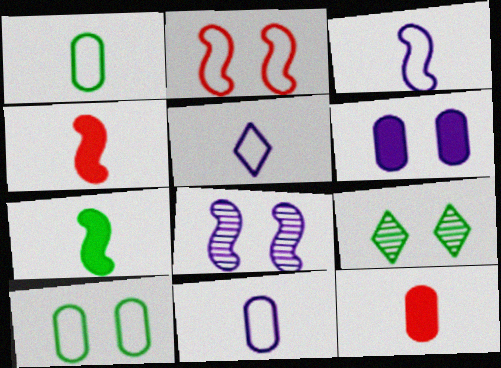[[2, 6, 9], 
[3, 5, 11]]